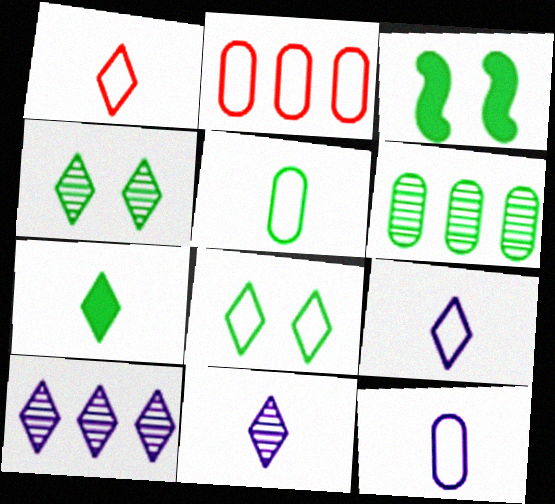[[1, 7, 11], 
[2, 3, 11]]